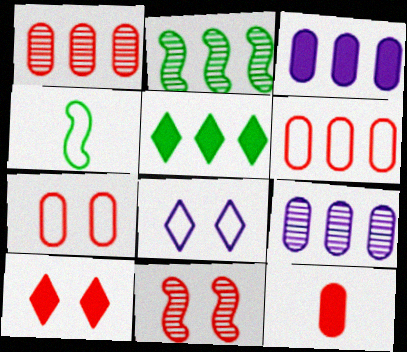[[1, 7, 12], 
[2, 8, 12], 
[4, 6, 8], 
[4, 9, 10], 
[7, 10, 11]]